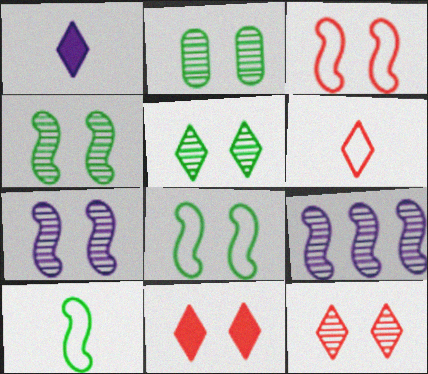[[2, 4, 5], 
[2, 7, 12]]